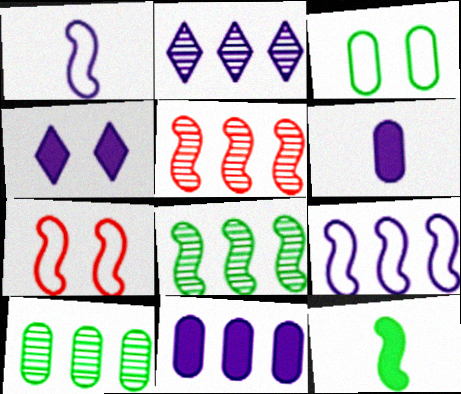[[2, 5, 10], 
[2, 9, 11]]